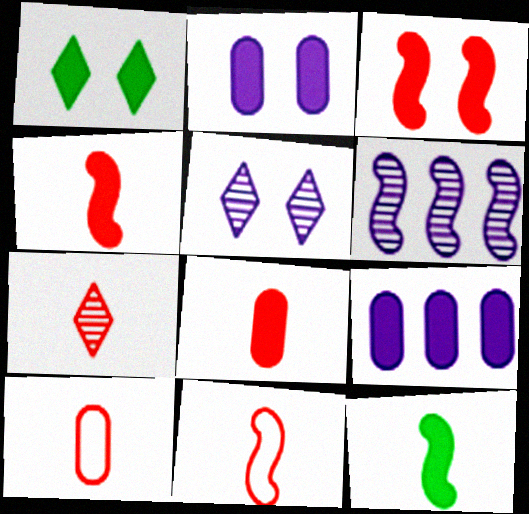[[1, 2, 3], 
[1, 4, 9], 
[1, 6, 10], 
[4, 7, 10], 
[7, 8, 11]]